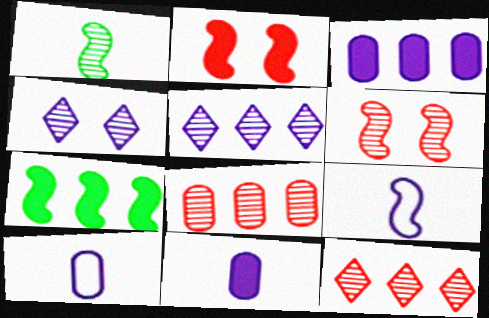[[1, 4, 8], 
[3, 4, 9], 
[6, 7, 9]]